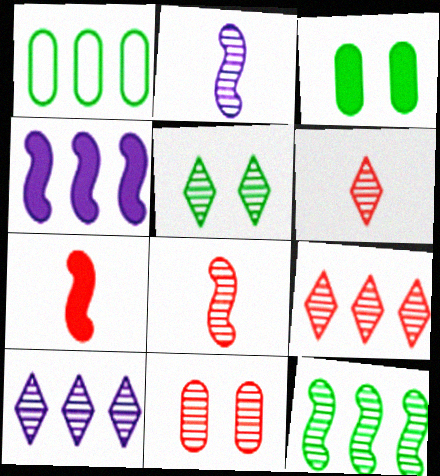[[1, 4, 9], 
[5, 6, 10], 
[8, 9, 11]]